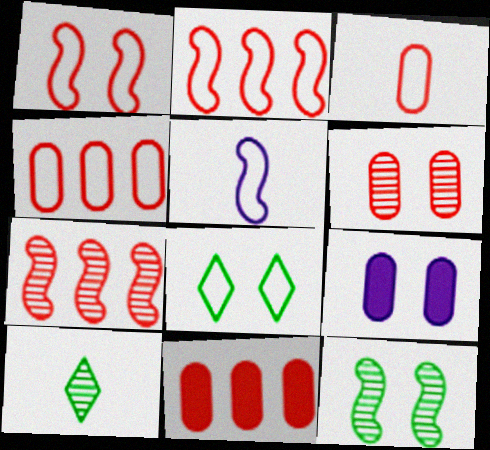[[2, 9, 10], 
[3, 6, 11], 
[4, 5, 8]]